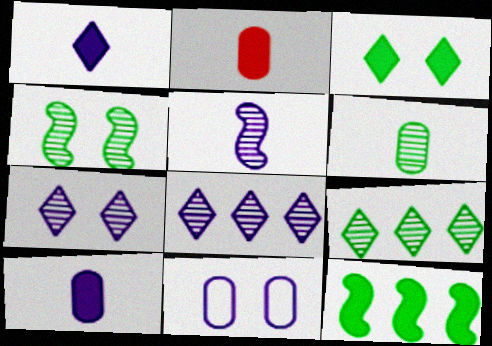[[4, 6, 9]]